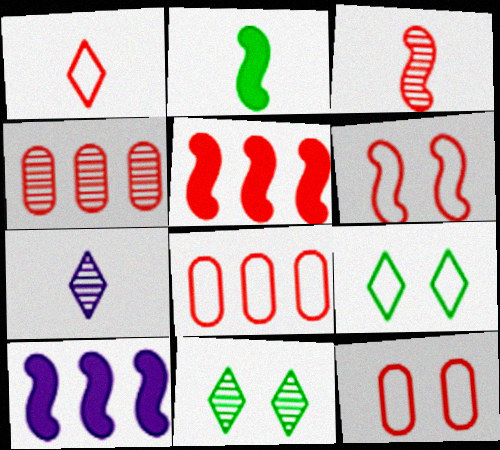[[1, 6, 8], 
[3, 5, 6]]